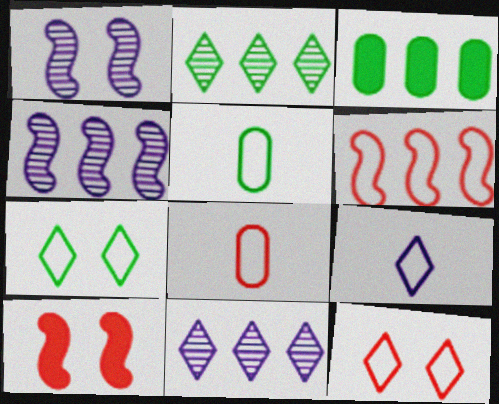[[3, 6, 11], 
[5, 10, 11], 
[6, 8, 12]]